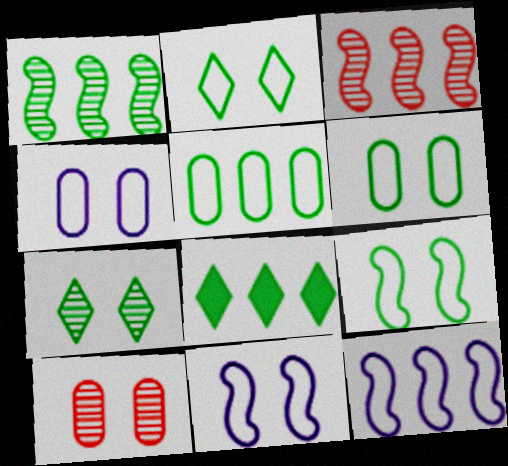[[1, 5, 8], 
[2, 6, 9]]